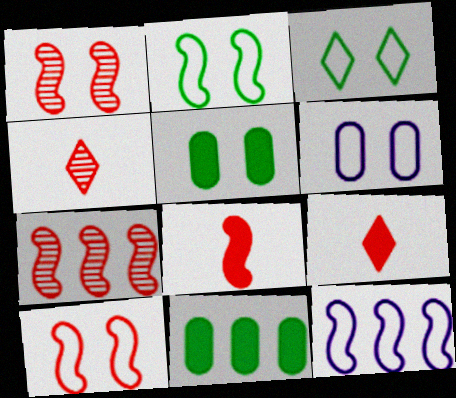[[3, 6, 10], 
[4, 5, 12], 
[7, 8, 10]]